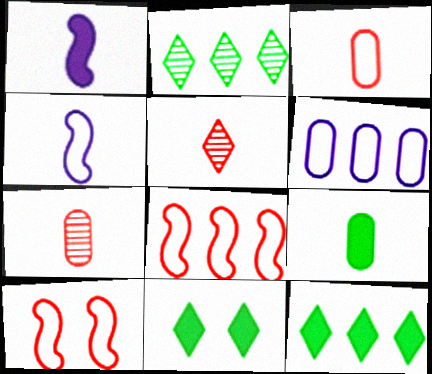[[4, 5, 9]]